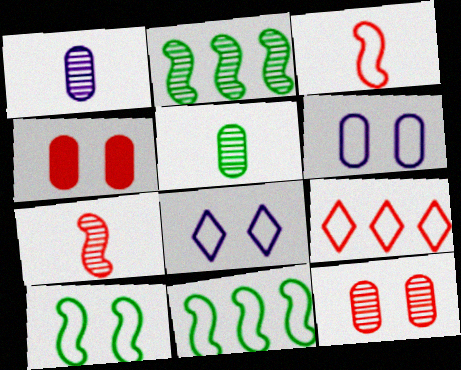[[4, 7, 9]]